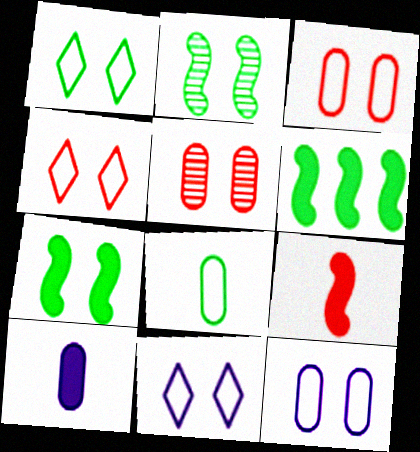[[1, 4, 11], 
[5, 7, 11]]